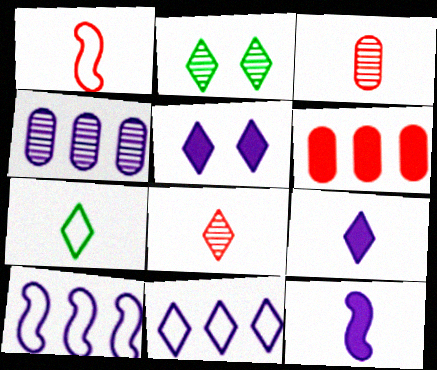[[3, 7, 12], 
[7, 8, 9]]